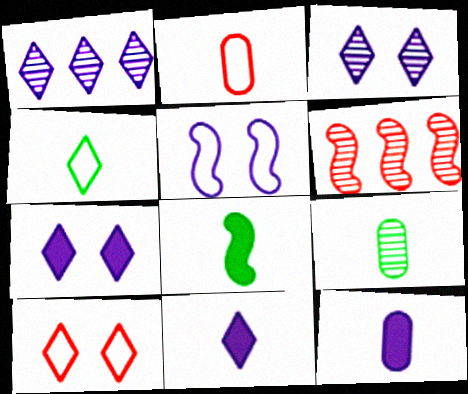[[1, 5, 12], 
[2, 9, 12], 
[3, 6, 9], 
[4, 8, 9], 
[5, 6, 8]]